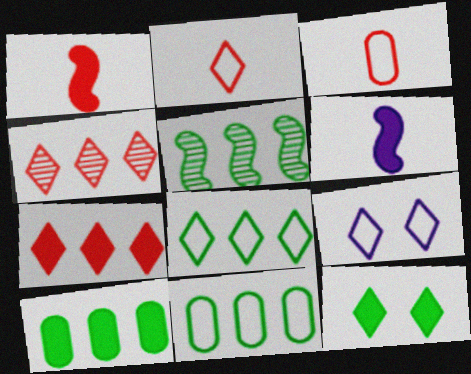[[2, 8, 9], 
[5, 8, 10]]